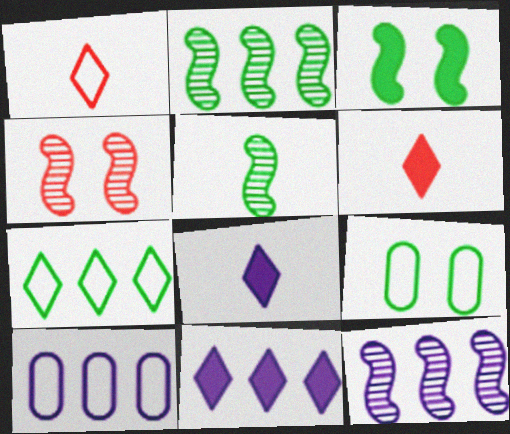[[4, 5, 12], 
[6, 9, 12], 
[10, 11, 12]]